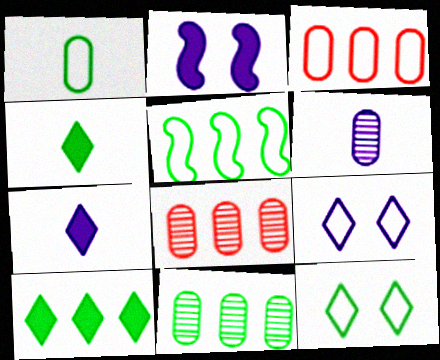[[1, 5, 12], 
[5, 10, 11]]